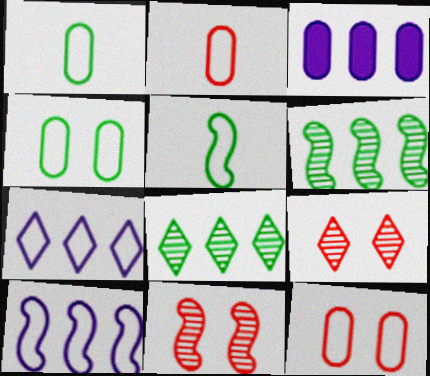[[3, 5, 9], 
[5, 7, 12]]